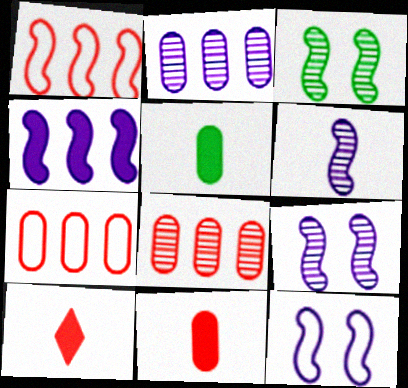[[4, 6, 12]]